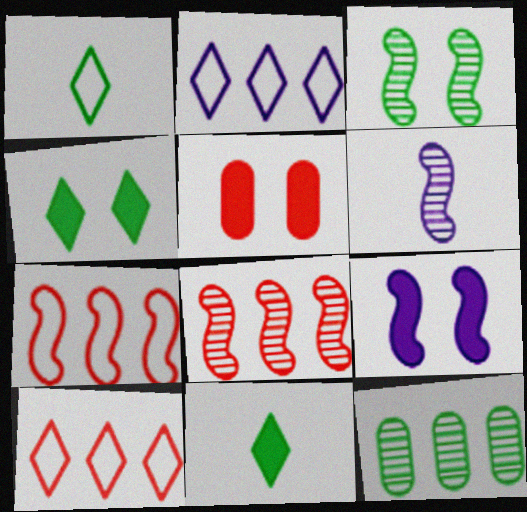[[3, 6, 8], 
[4, 5, 9]]